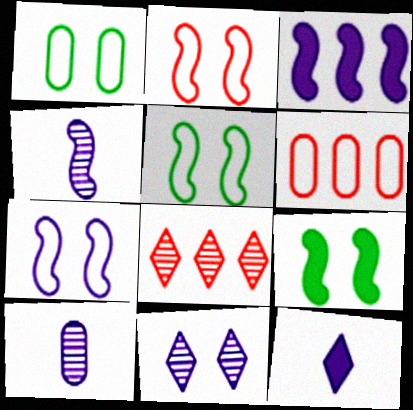[[2, 5, 7], 
[3, 4, 7]]